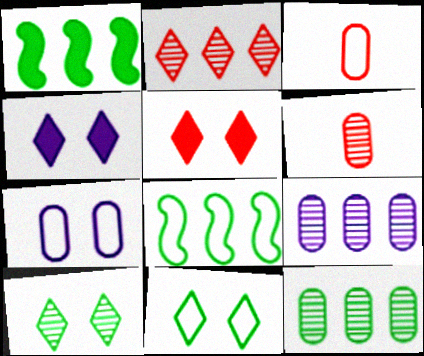[[4, 6, 8]]